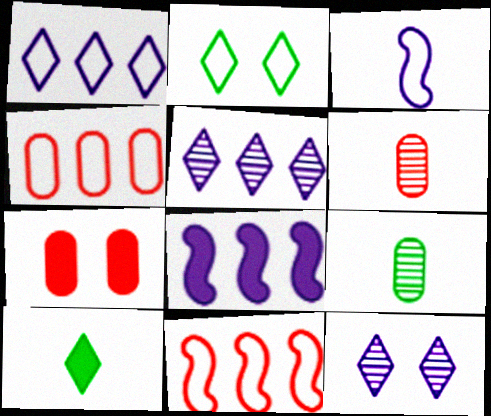[[2, 3, 4], 
[2, 6, 8], 
[3, 6, 10], 
[4, 6, 7], 
[7, 8, 10]]